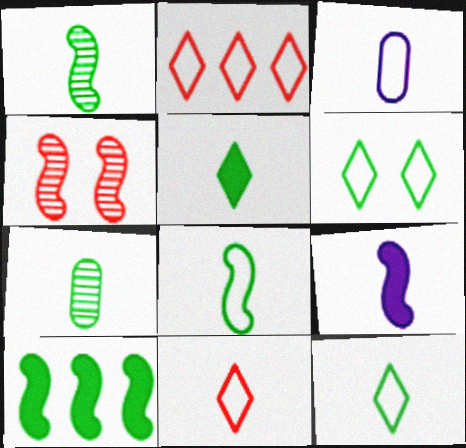[[3, 8, 11], 
[5, 7, 8], 
[6, 7, 10], 
[7, 9, 11]]